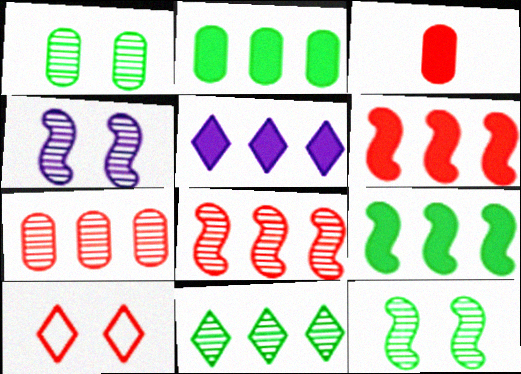[[2, 5, 6], 
[3, 8, 10]]